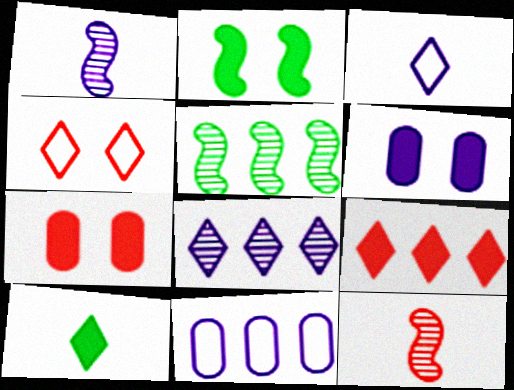[[3, 5, 7], 
[4, 8, 10], 
[5, 9, 11]]